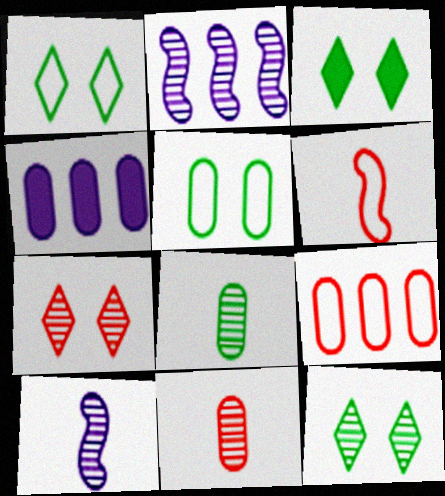[[1, 3, 12], 
[2, 7, 8], 
[2, 11, 12], 
[3, 9, 10], 
[4, 5, 11], 
[4, 6, 12]]